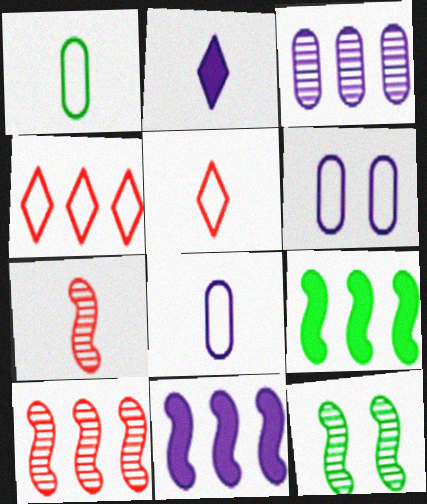[[1, 2, 7], 
[3, 4, 9]]